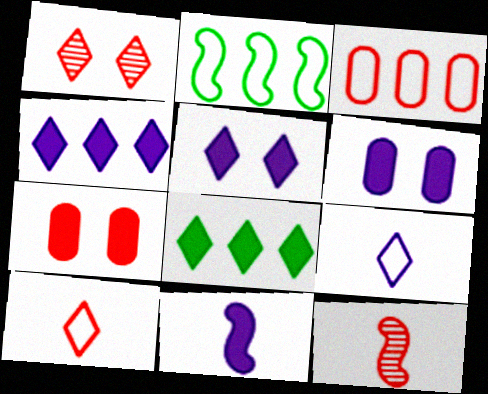[[1, 8, 9], 
[4, 6, 11], 
[7, 8, 11]]